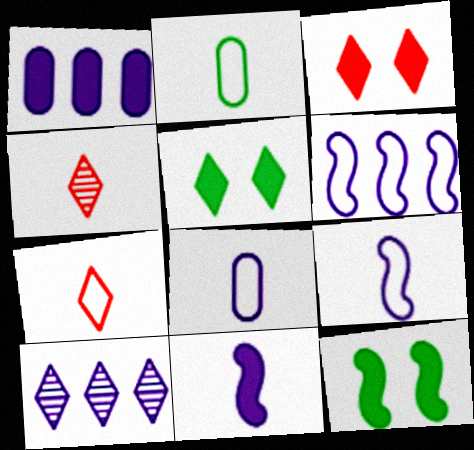[[1, 6, 10], 
[2, 4, 11], 
[2, 7, 9], 
[5, 7, 10]]